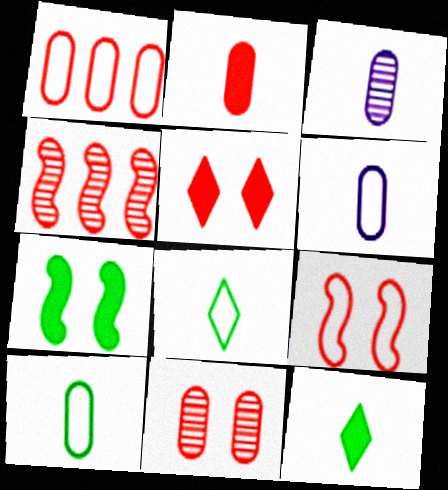[[1, 2, 11], 
[2, 3, 10], 
[5, 9, 11]]